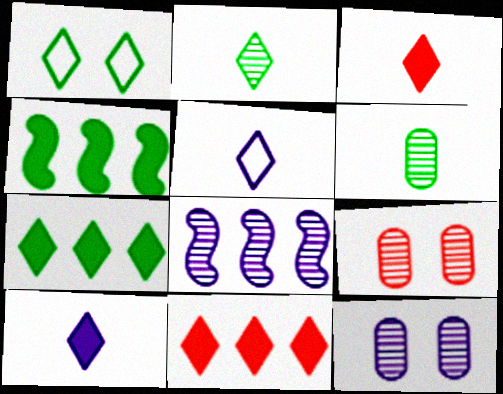[[1, 2, 7], 
[1, 4, 6], 
[2, 3, 5], 
[2, 8, 9], 
[4, 5, 9]]